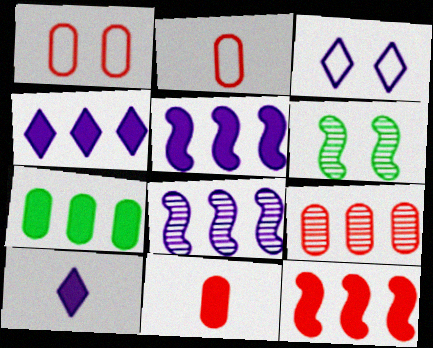[[1, 9, 11], 
[2, 4, 6], 
[4, 7, 12]]